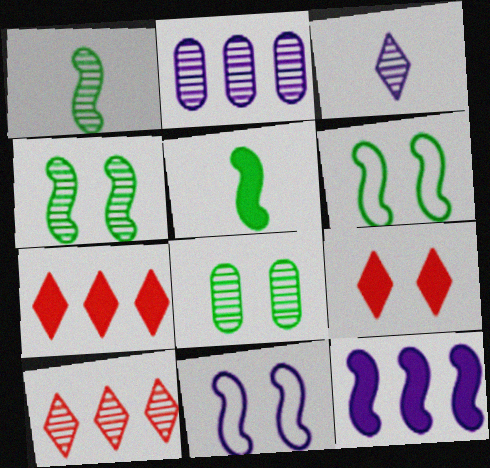[[8, 9, 11]]